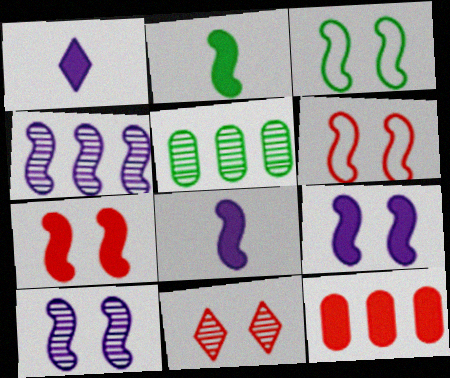[[1, 5, 6], 
[2, 4, 6], 
[3, 7, 10]]